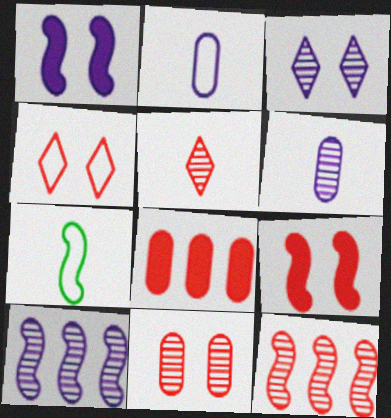[[1, 7, 12], 
[3, 6, 10], 
[3, 7, 8], 
[4, 9, 11], 
[5, 11, 12], 
[7, 9, 10]]